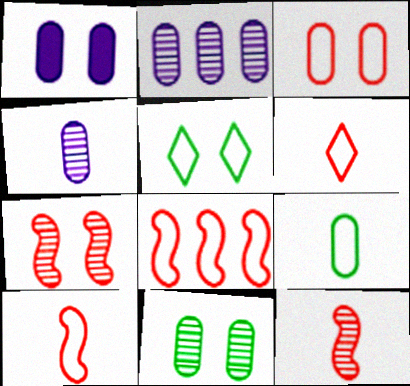[[1, 3, 11], 
[1, 5, 7], 
[3, 6, 8]]